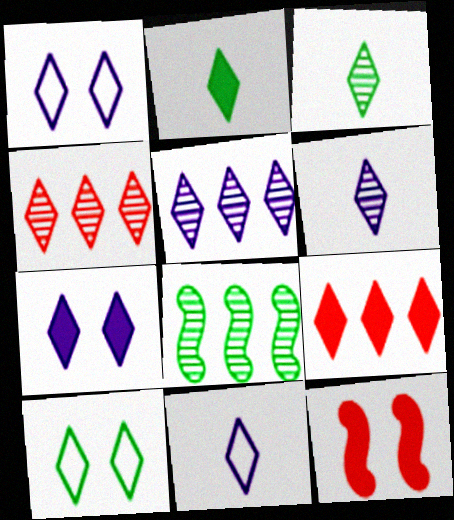[[1, 2, 4], 
[1, 3, 9], 
[2, 7, 9], 
[5, 7, 11], 
[6, 9, 10]]